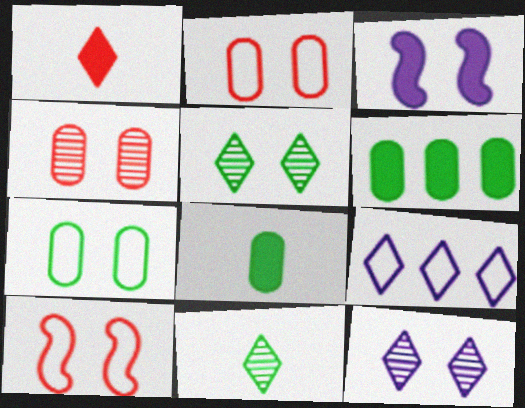[[1, 3, 6], 
[1, 5, 9], 
[2, 3, 5]]